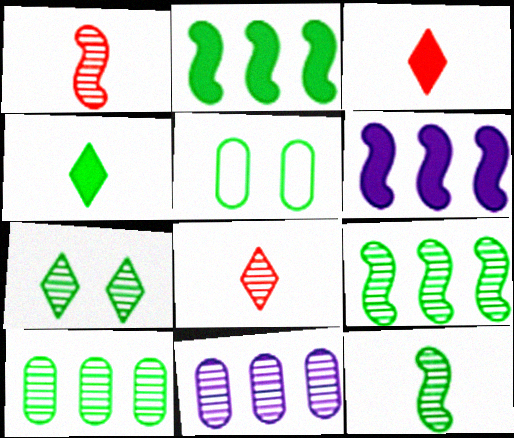[[1, 7, 11], 
[4, 5, 9], 
[5, 6, 8], 
[7, 10, 12]]